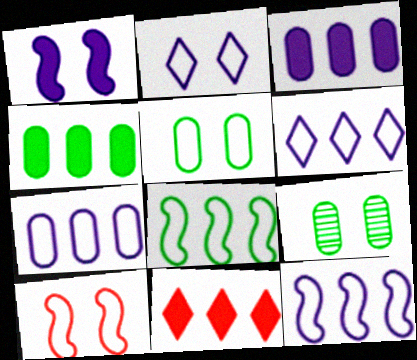[[2, 5, 10], 
[6, 7, 12]]